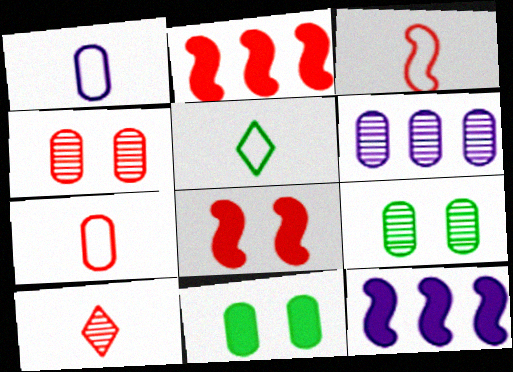[[1, 3, 5], 
[4, 5, 12], 
[5, 6, 8], 
[6, 7, 11]]